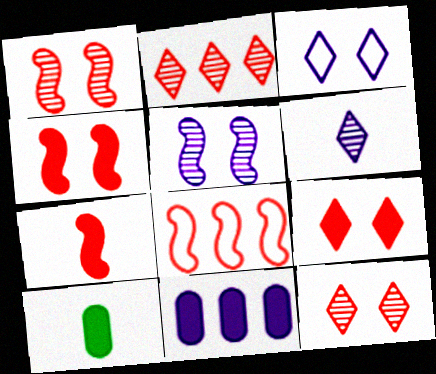[[1, 7, 8]]